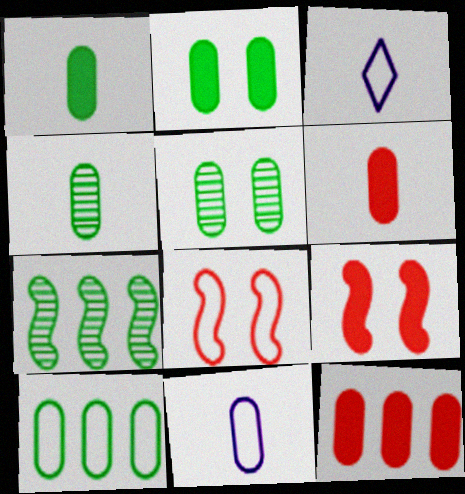[[1, 5, 10], 
[2, 4, 10], 
[3, 8, 10], 
[4, 6, 11], 
[5, 11, 12]]